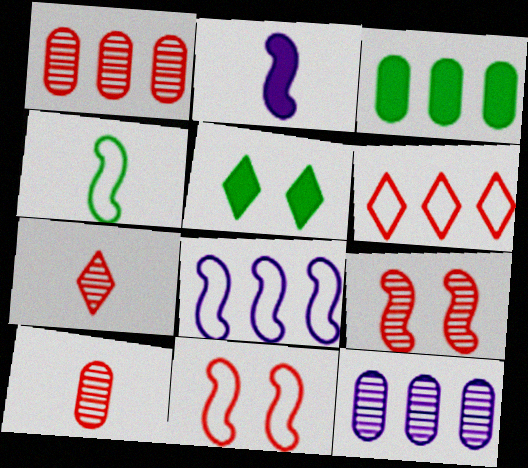[[1, 7, 9], 
[4, 8, 11], 
[5, 8, 10]]